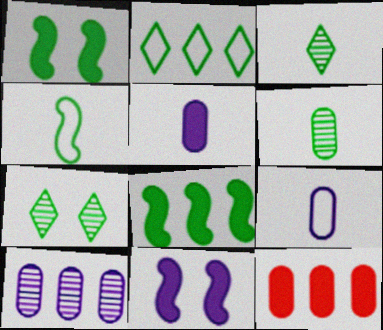[[1, 2, 6]]